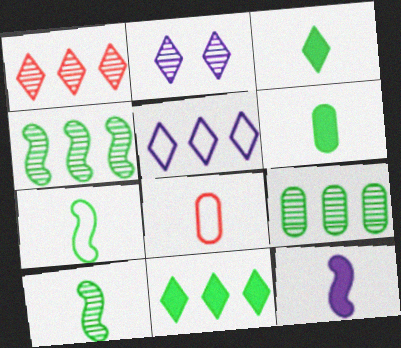[[1, 5, 11]]